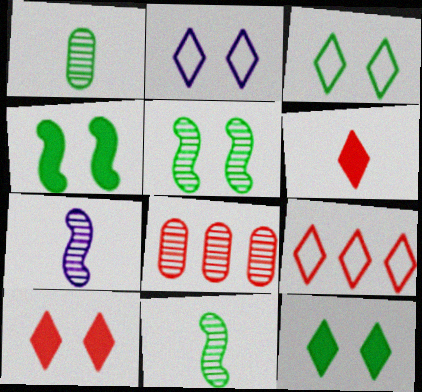[]